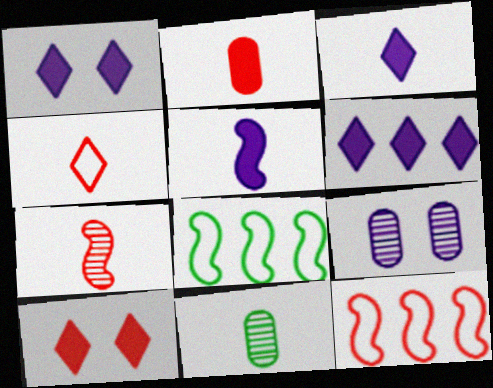[[1, 3, 6], 
[1, 11, 12], 
[2, 4, 7], 
[4, 5, 11]]